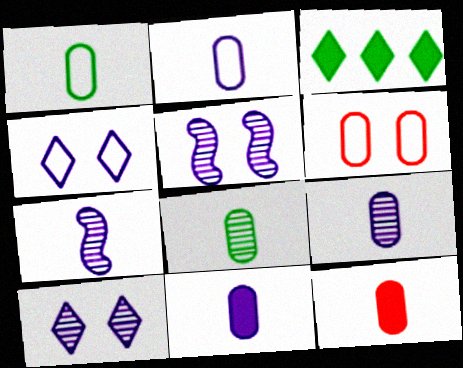[[1, 9, 12], 
[2, 8, 12], 
[2, 9, 11], 
[3, 6, 7]]